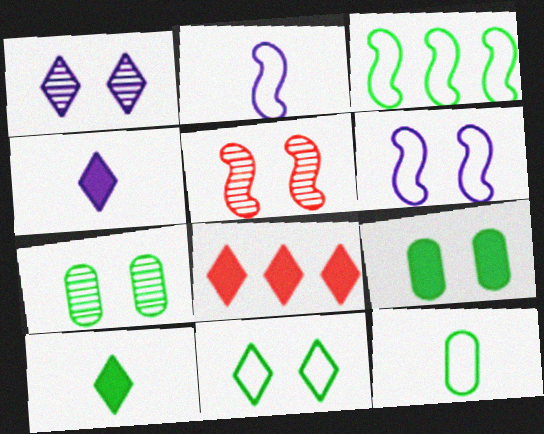[[1, 5, 7], 
[2, 7, 8], 
[3, 7, 10], 
[3, 11, 12]]